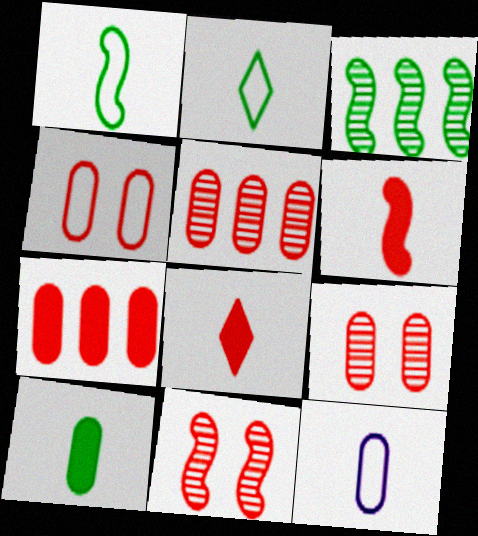[]